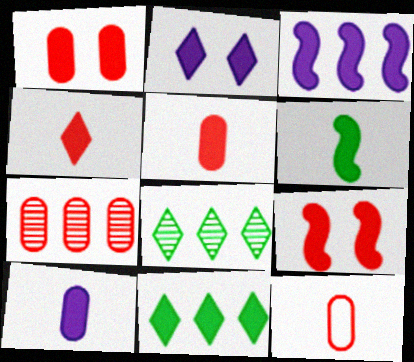[[1, 7, 12], 
[2, 3, 10], 
[2, 4, 11], 
[3, 6, 9], 
[4, 6, 10], 
[9, 10, 11]]